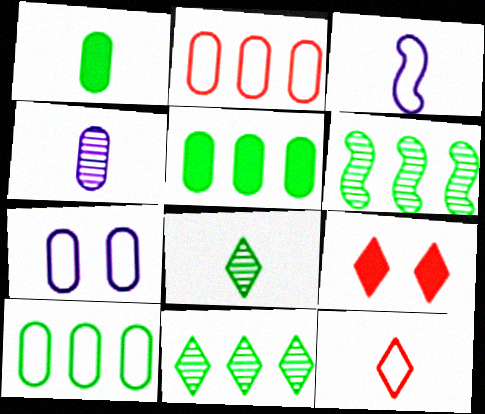[]